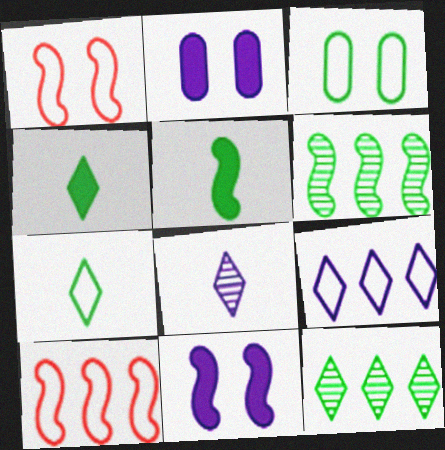[[3, 4, 6], 
[3, 5, 12]]